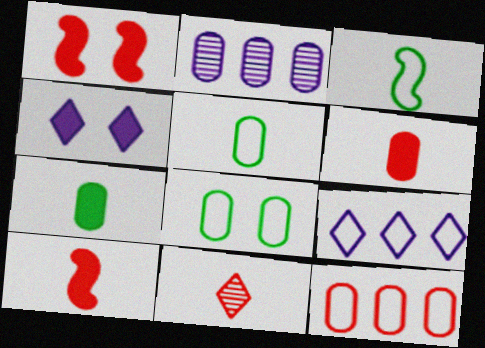[[1, 11, 12], 
[2, 6, 8]]